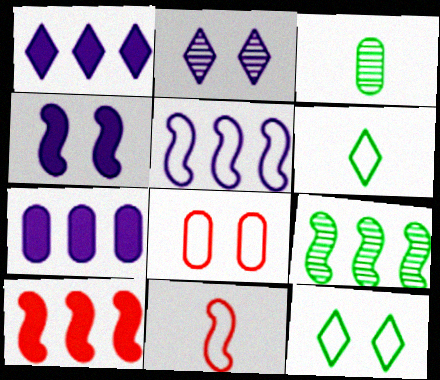[[3, 7, 8], 
[4, 9, 11], 
[5, 6, 8], 
[5, 9, 10]]